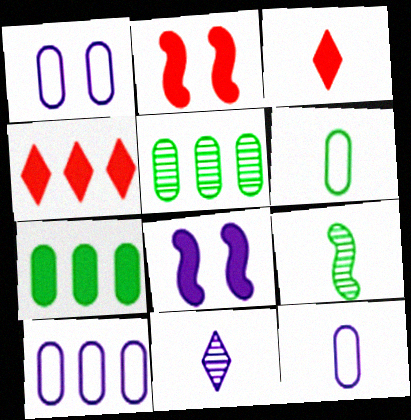[[1, 4, 9], 
[1, 10, 12], 
[3, 7, 8], 
[3, 9, 12], 
[8, 10, 11]]